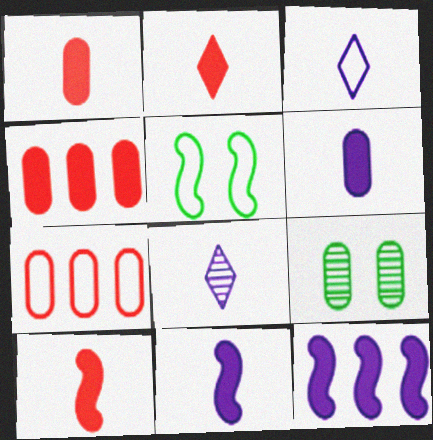[[1, 2, 10], 
[3, 5, 7], 
[4, 5, 8], 
[6, 7, 9]]